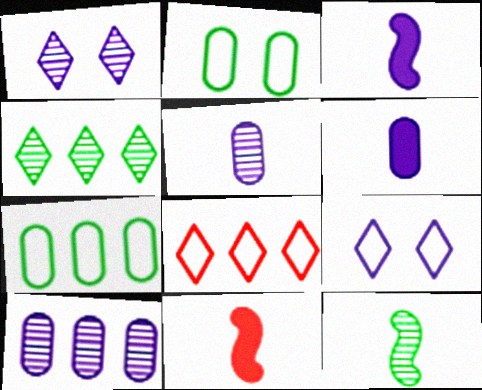[[1, 7, 11], 
[3, 9, 10]]